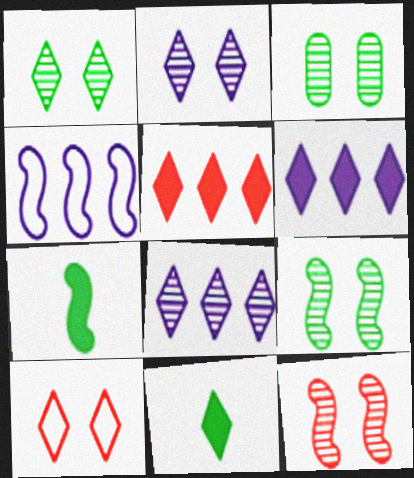[[1, 3, 9], 
[2, 3, 12], 
[4, 7, 12], 
[8, 10, 11]]